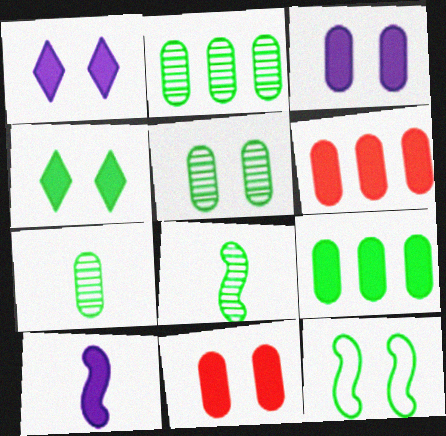[[2, 5, 7], 
[4, 5, 12], 
[4, 6, 10]]